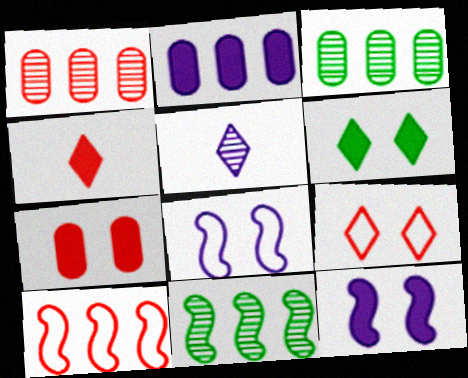[[2, 5, 8], 
[3, 4, 8], 
[6, 7, 12]]